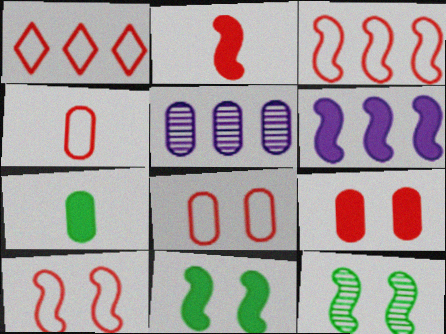[[1, 4, 10], 
[2, 6, 11], 
[5, 7, 8]]